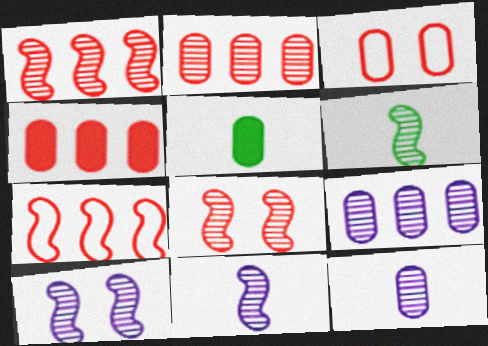[[1, 6, 10], 
[3, 5, 9]]